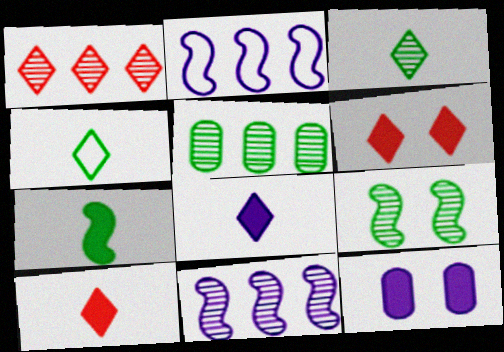[[1, 5, 11], 
[3, 5, 9]]